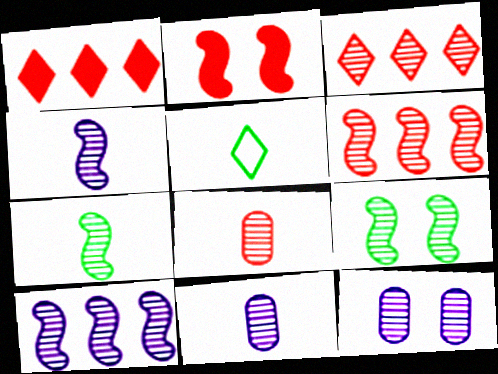[[3, 7, 12], 
[3, 9, 11], 
[4, 6, 9]]